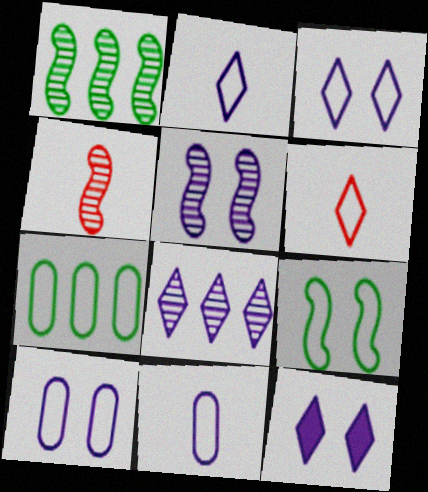[[1, 4, 5], 
[2, 8, 12], 
[4, 7, 12], 
[5, 10, 12]]